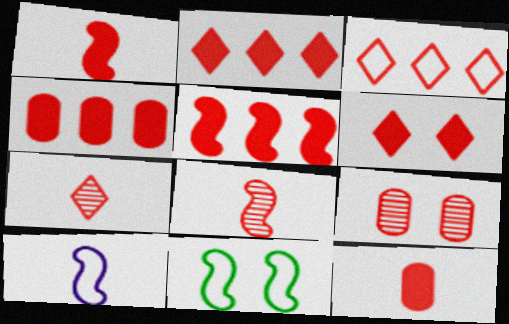[[1, 3, 9], 
[1, 4, 6], 
[2, 4, 5], 
[3, 6, 7], 
[5, 6, 12]]